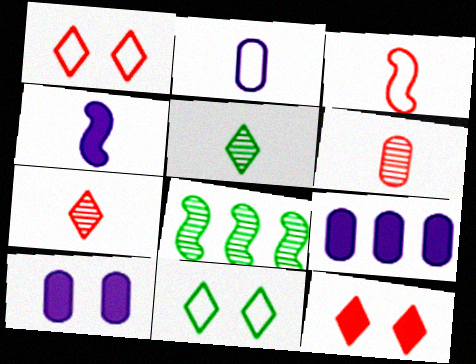[[2, 8, 12]]